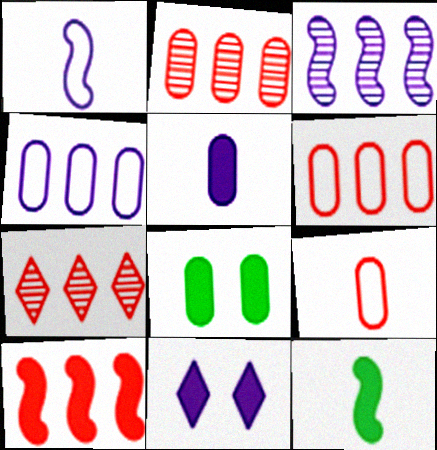[[1, 7, 8], 
[6, 7, 10]]